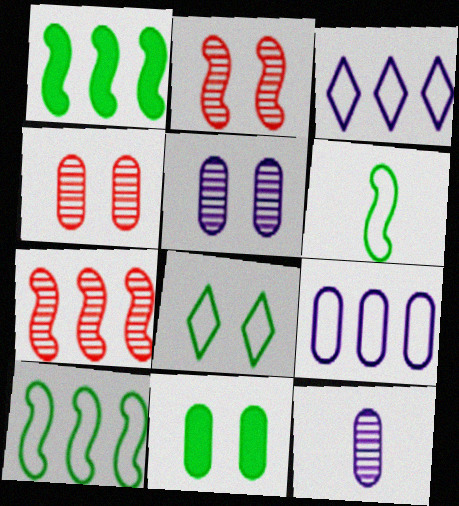[]